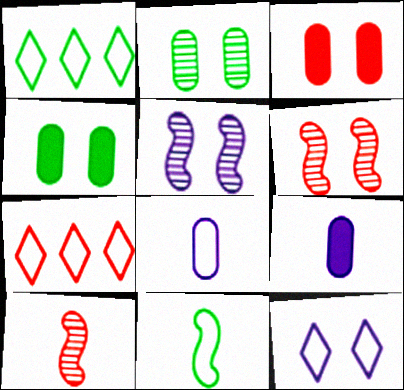[[1, 6, 9], 
[3, 7, 10], 
[4, 6, 12]]